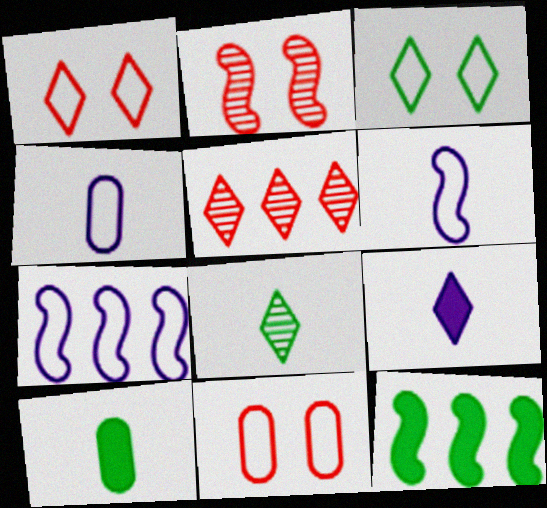[[2, 6, 12], 
[3, 5, 9]]